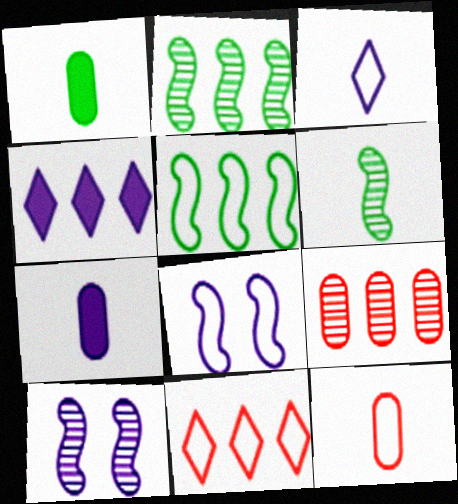[[1, 10, 11], 
[4, 5, 9]]